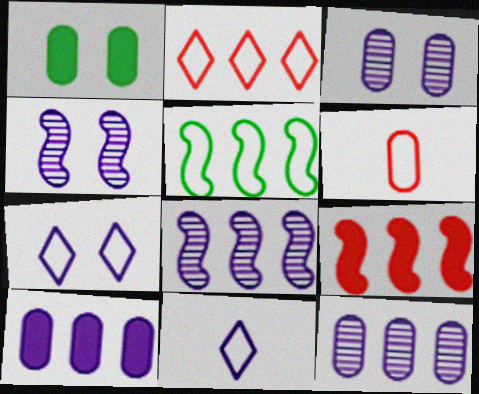[[1, 6, 12], 
[4, 10, 11], 
[5, 6, 7], 
[5, 8, 9]]